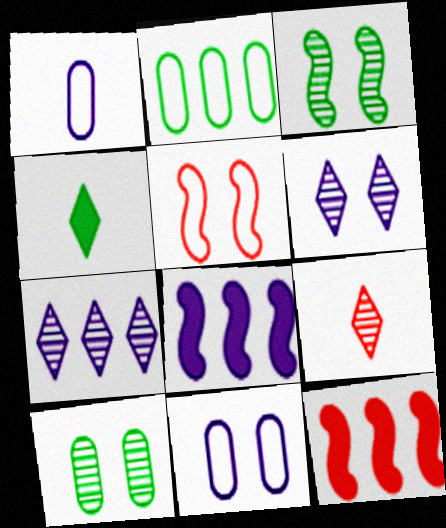[[1, 6, 8], 
[2, 3, 4], 
[2, 7, 12]]